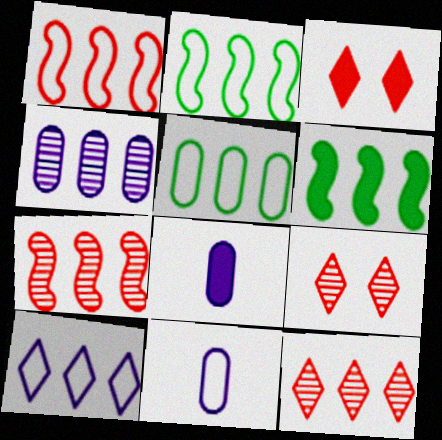[[1, 5, 10], 
[2, 8, 9], 
[3, 6, 8], 
[6, 9, 11]]